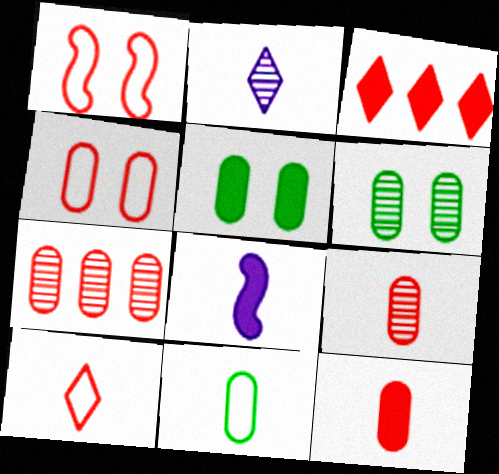[[1, 3, 9], 
[3, 5, 8], 
[4, 7, 12]]